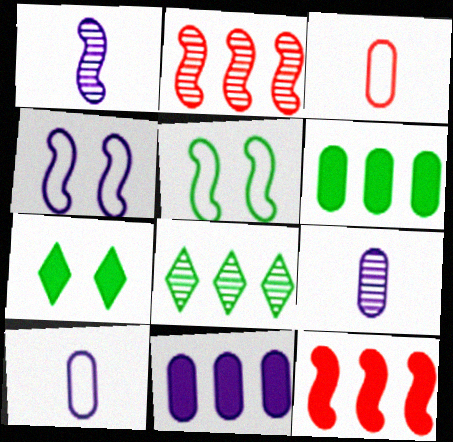[[1, 5, 12], 
[2, 7, 10]]